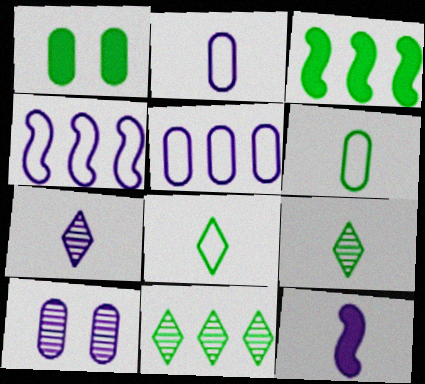[[2, 7, 12]]